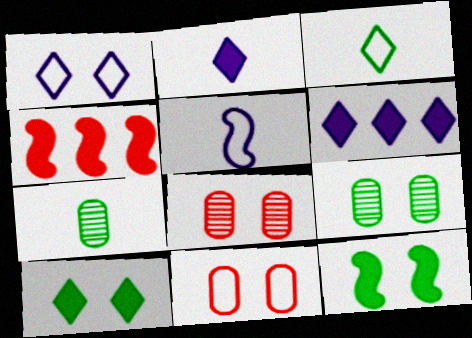[[1, 4, 7], 
[1, 8, 12]]